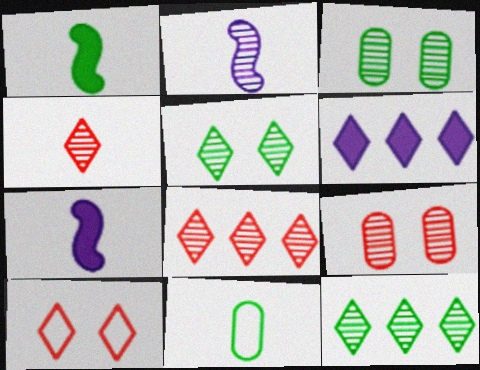[[2, 3, 8], 
[2, 9, 12], 
[4, 7, 11]]